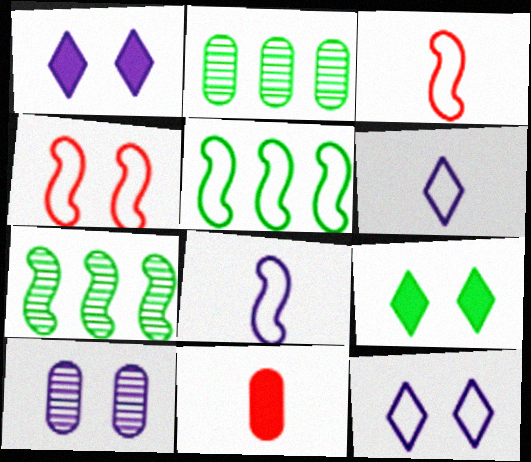[[1, 2, 3], 
[4, 5, 8], 
[4, 9, 10], 
[7, 11, 12]]